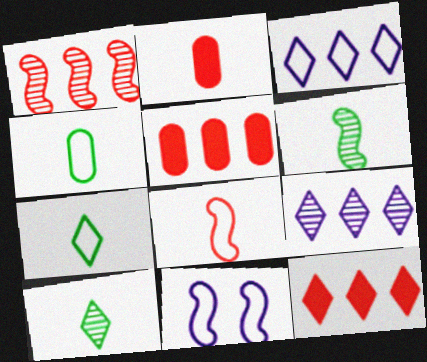[[5, 10, 11]]